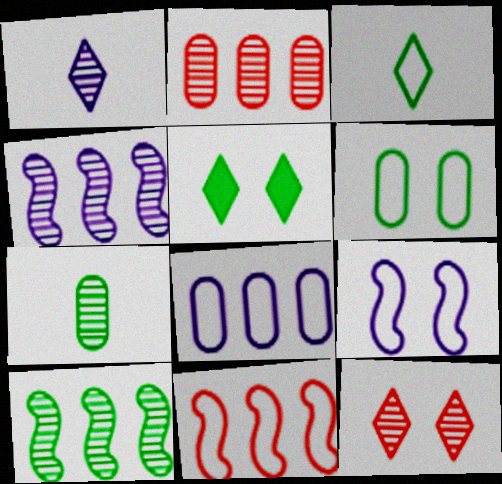[[4, 7, 12]]